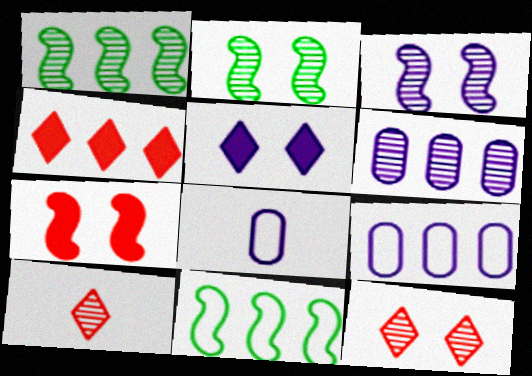[[1, 4, 9], 
[2, 4, 8], 
[2, 6, 10], 
[4, 6, 11]]